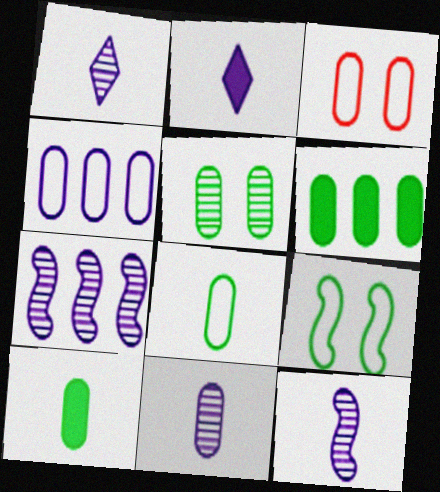[[1, 11, 12], 
[3, 4, 8], 
[3, 6, 11], 
[5, 6, 8]]